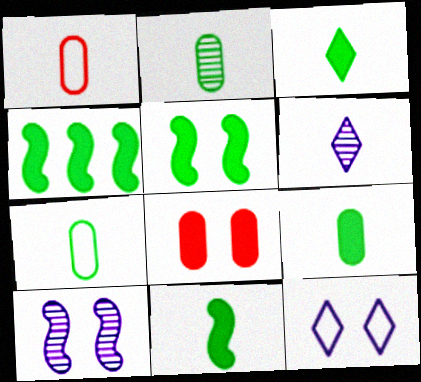[[1, 6, 11], 
[2, 7, 9], 
[3, 9, 11], 
[4, 5, 11]]